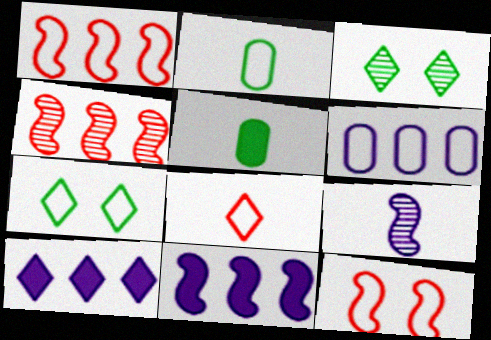[[3, 8, 10], 
[5, 8, 9]]